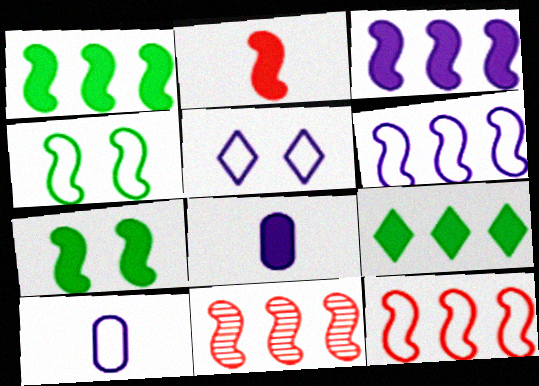[[1, 6, 11], 
[2, 3, 7], 
[5, 6, 10]]